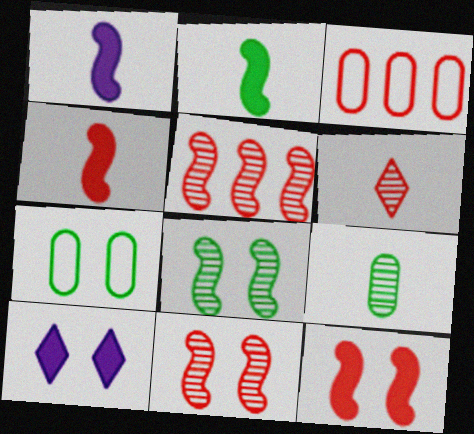[[1, 2, 4], 
[3, 6, 12], 
[7, 10, 11]]